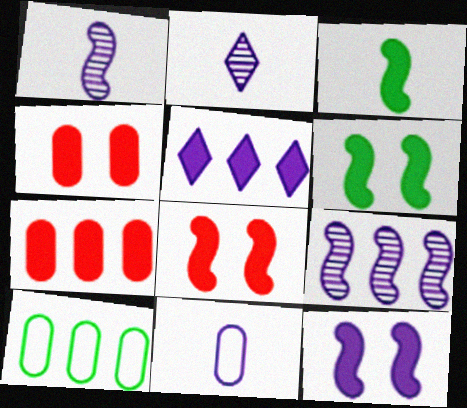[[2, 8, 10], 
[3, 4, 5], 
[6, 8, 12]]